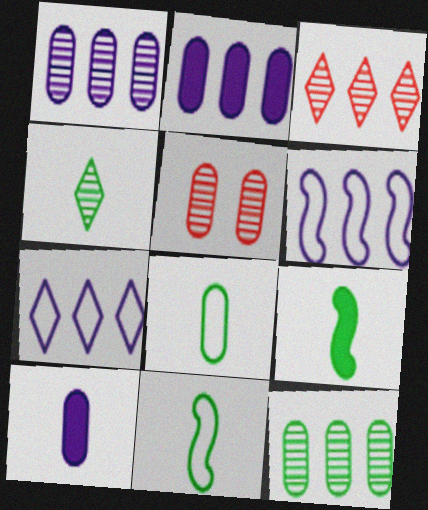[[2, 5, 8], 
[4, 8, 9], 
[5, 7, 9]]